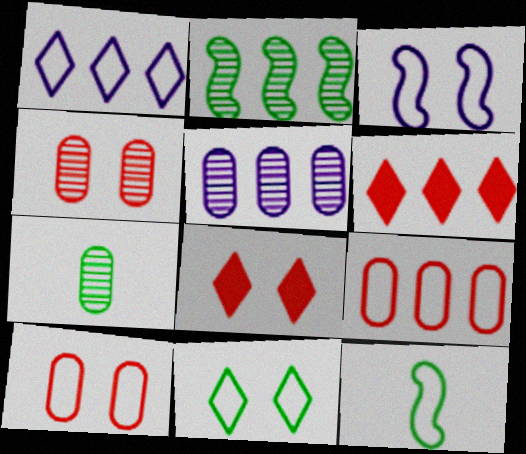[[1, 10, 12], 
[3, 6, 7], 
[3, 10, 11], 
[4, 5, 7], 
[5, 8, 12]]